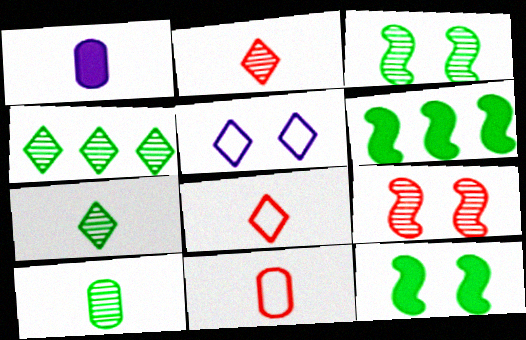[[1, 10, 11], 
[3, 4, 10]]